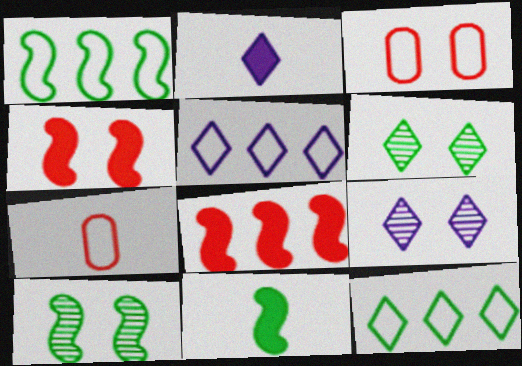[[1, 10, 11], 
[2, 5, 9]]